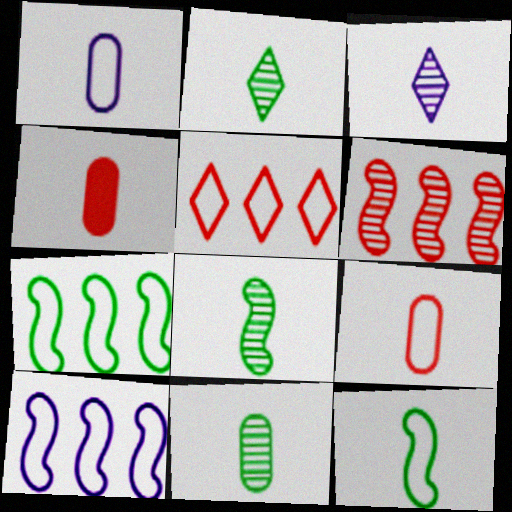[[1, 4, 11], 
[2, 8, 11], 
[3, 4, 12]]